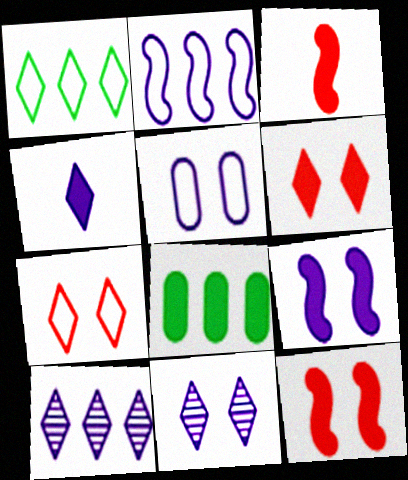[[4, 8, 12], 
[5, 9, 11]]